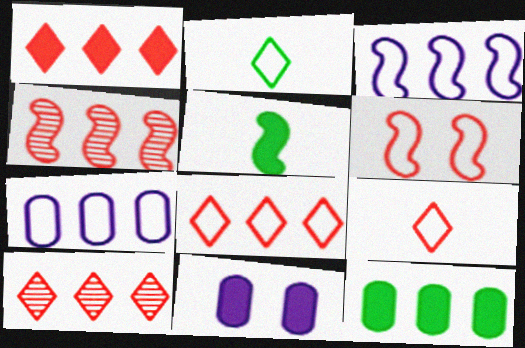[[1, 5, 11], 
[1, 8, 10], 
[2, 4, 11], 
[2, 6, 7], 
[3, 10, 12]]